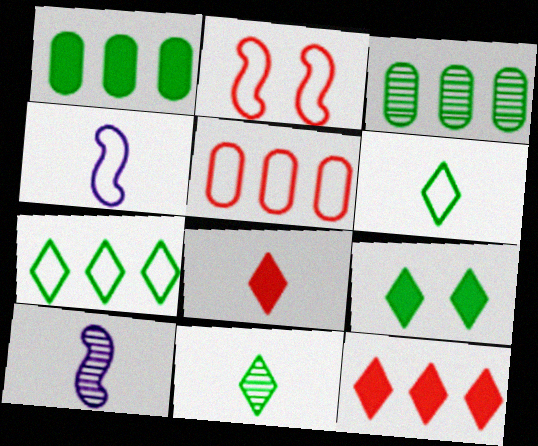[[5, 9, 10], 
[7, 9, 11]]